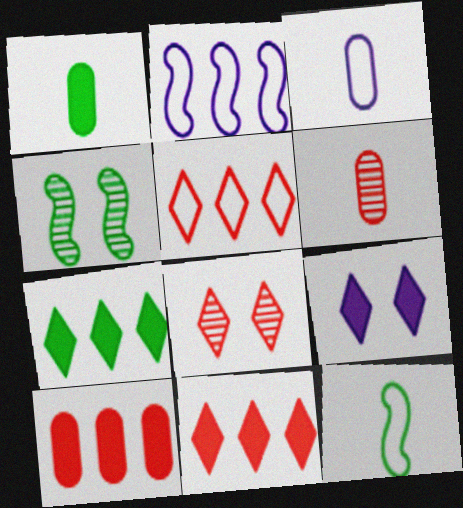[[1, 2, 8], 
[1, 3, 6], 
[3, 4, 11]]